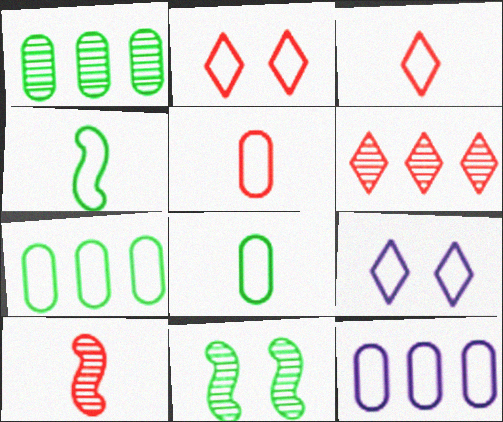[[2, 4, 12]]